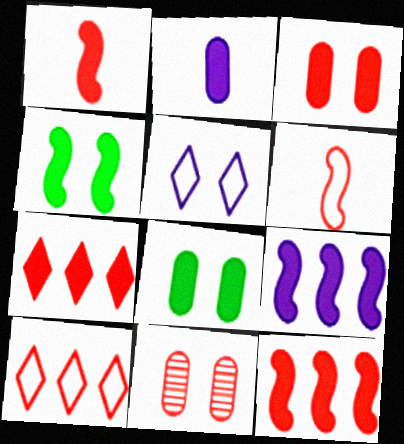[[1, 3, 7], 
[1, 4, 9], 
[1, 10, 11], 
[2, 4, 7], 
[4, 5, 11], 
[6, 7, 11]]